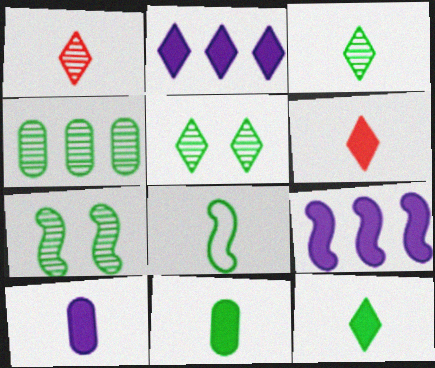[[1, 8, 10], 
[3, 4, 7], 
[3, 8, 11]]